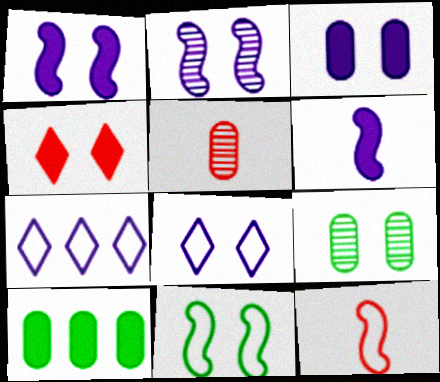[[2, 3, 8], 
[4, 6, 10]]